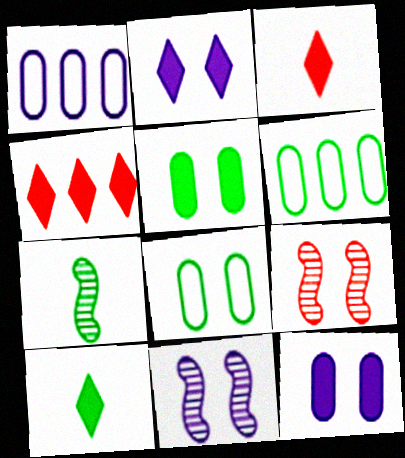[[1, 9, 10], 
[2, 4, 10], 
[2, 8, 9], 
[3, 6, 11]]